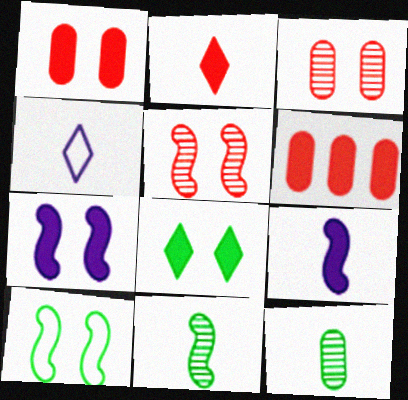[[1, 7, 8], 
[5, 7, 10], 
[6, 8, 9]]